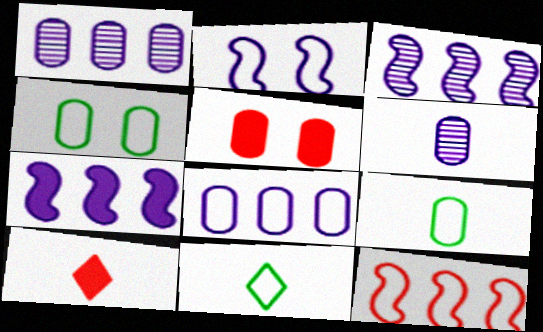[[1, 5, 9], 
[3, 4, 10], 
[3, 5, 11]]